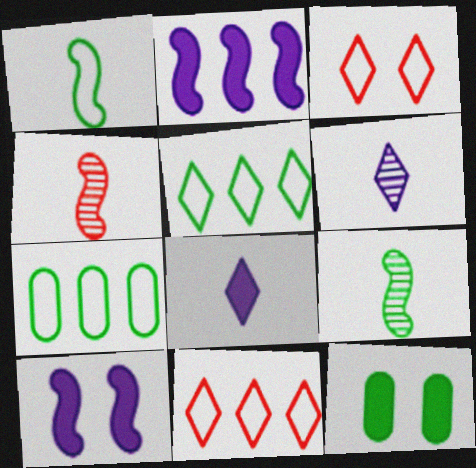[[5, 9, 12]]